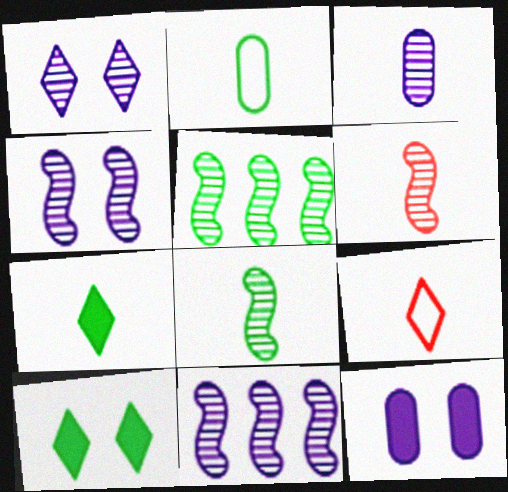[[1, 3, 11], 
[2, 5, 10], 
[2, 7, 8], 
[4, 5, 6], 
[5, 9, 12]]